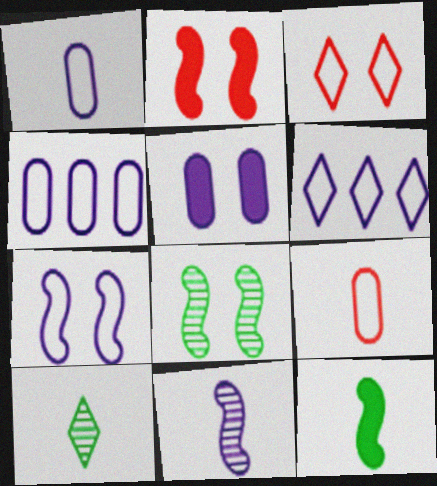[[1, 6, 7], 
[2, 4, 10], 
[2, 7, 8], 
[3, 5, 8], 
[5, 6, 11]]